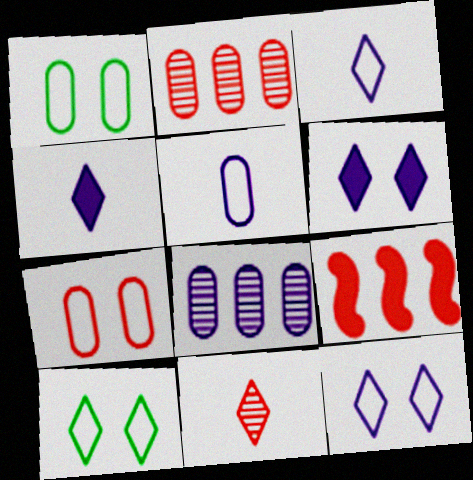[[7, 9, 11]]